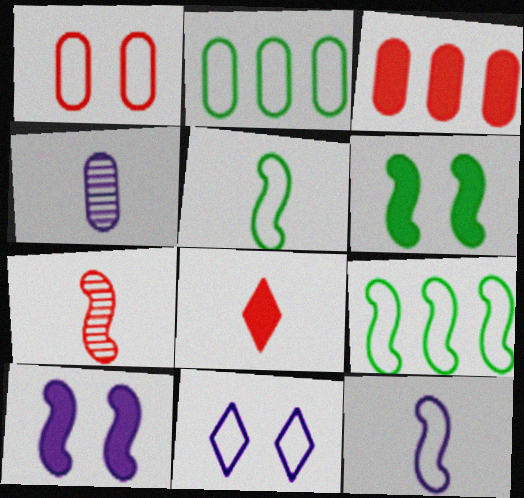[[4, 5, 8], 
[7, 9, 10]]